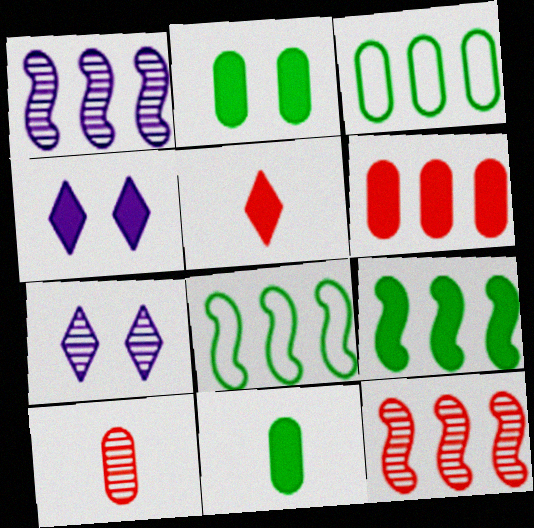[[4, 8, 10]]